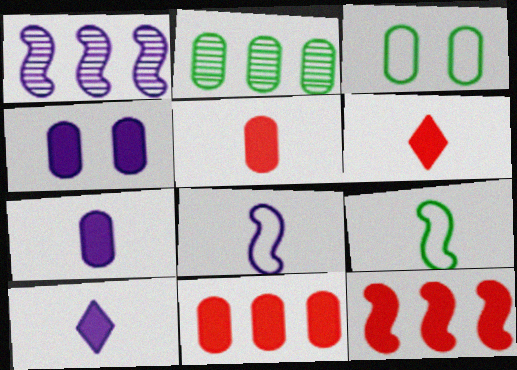[[1, 3, 6]]